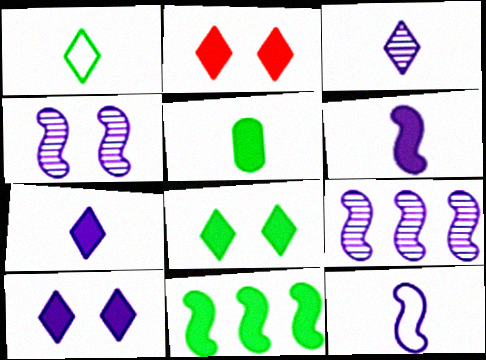[[2, 8, 10], 
[5, 8, 11]]